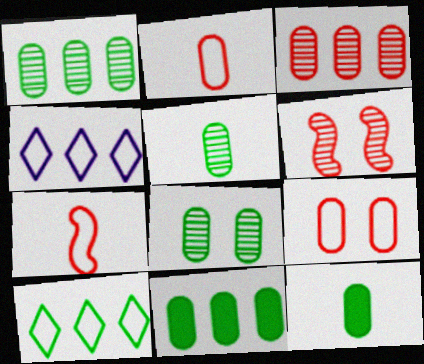[[1, 5, 8], 
[4, 6, 12]]